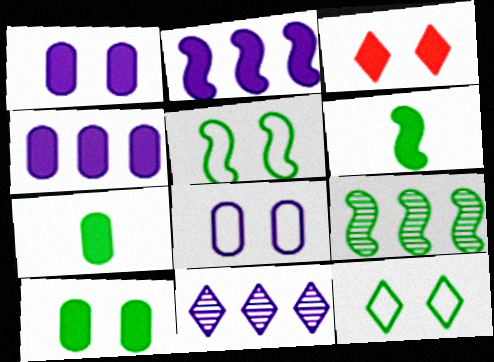[[2, 3, 7], 
[3, 4, 6], 
[5, 6, 9], 
[7, 9, 12]]